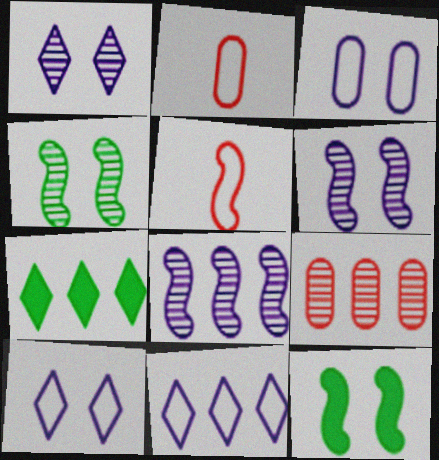[[2, 6, 7], 
[5, 8, 12]]